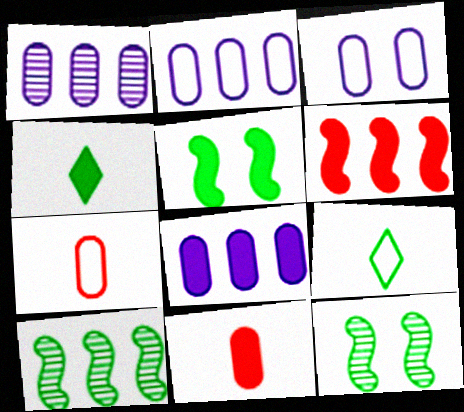[[1, 2, 8]]